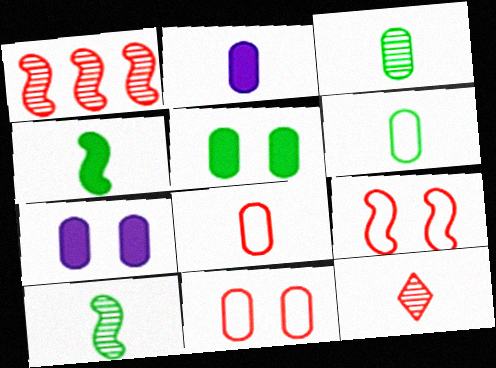[[2, 3, 8]]